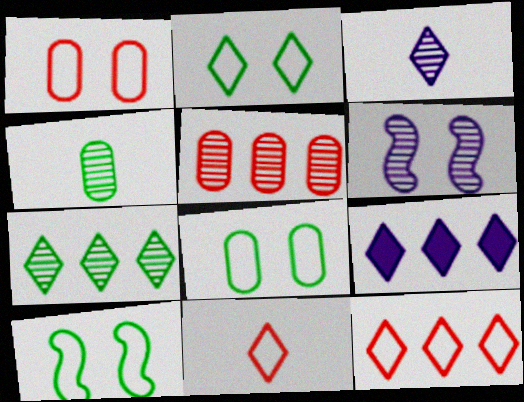[[2, 8, 10], 
[7, 9, 12]]